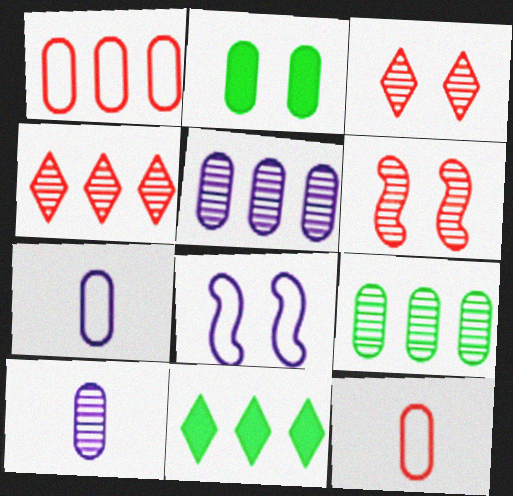[[1, 2, 10], 
[2, 3, 8], 
[2, 5, 12], 
[6, 7, 11]]